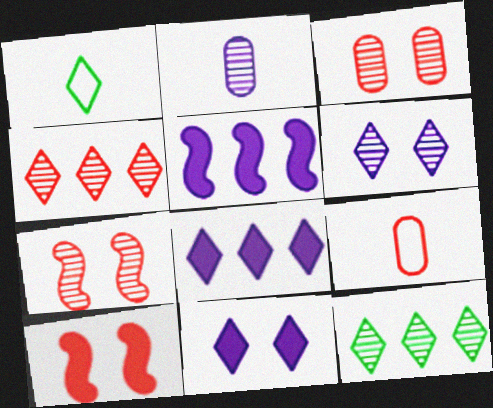[[1, 3, 5], 
[1, 4, 11], 
[2, 7, 12], 
[4, 9, 10]]